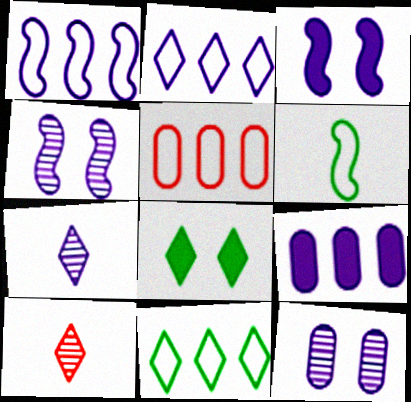[[1, 5, 11], 
[2, 8, 10]]